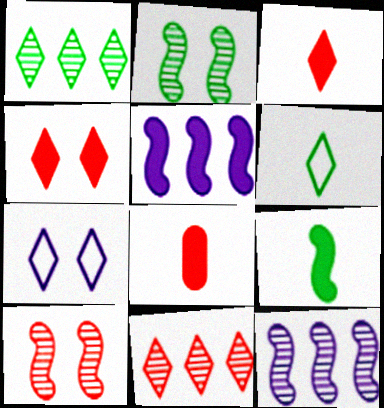[[1, 3, 7]]